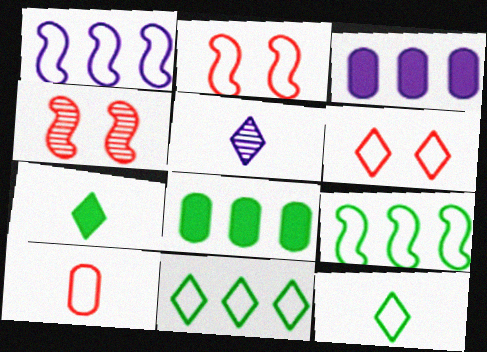[[2, 5, 8], 
[3, 4, 12]]